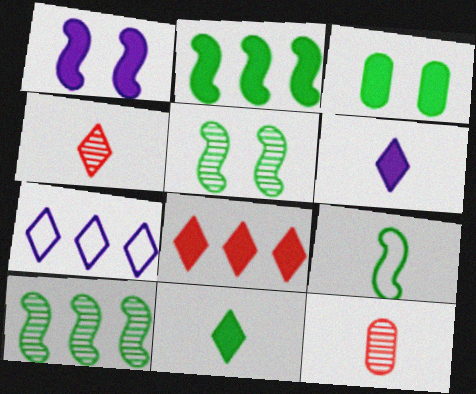[[2, 3, 11], 
[2, 5, 9], 
[6, 9, 12]]